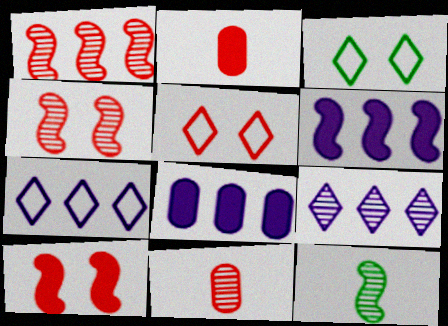[[1, 2, 5], 
[3, 6, 11], 
[5, 8, 12]]